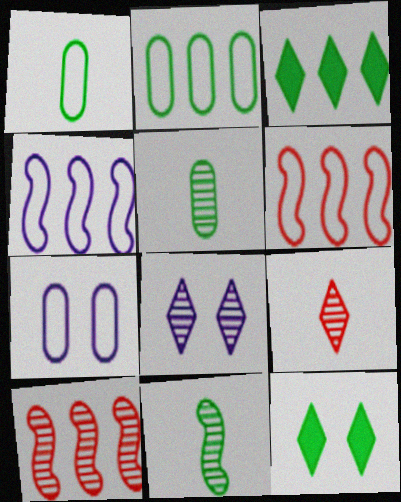[[2, 11, 12], 
[5, 8, 10]]